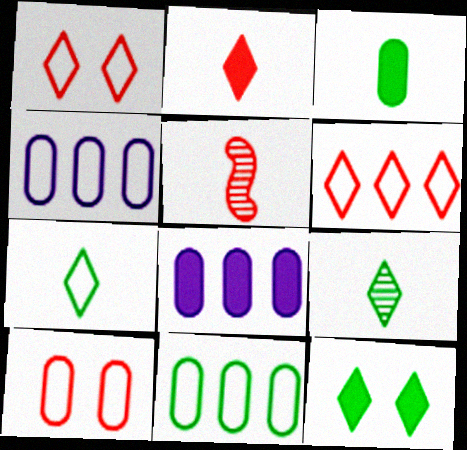[[4, 5, 12]]